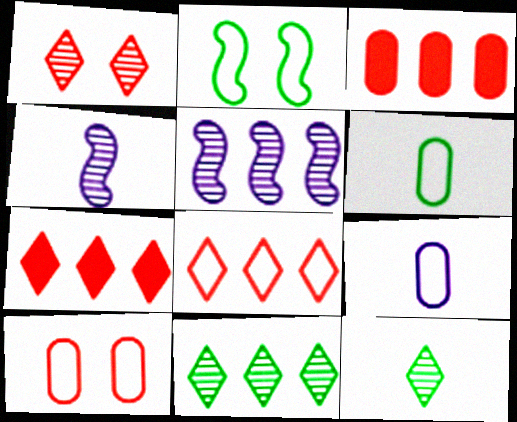[[2, 8, 9]]